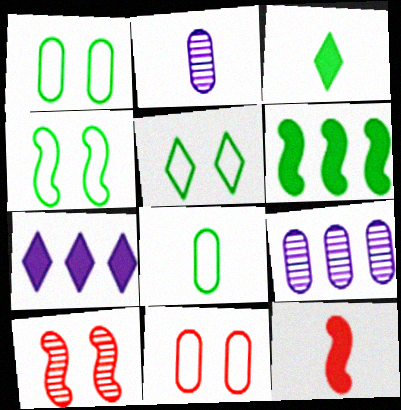[[1, 4, 5], 
[5, 9, 12], 
[7, 8, 10]]